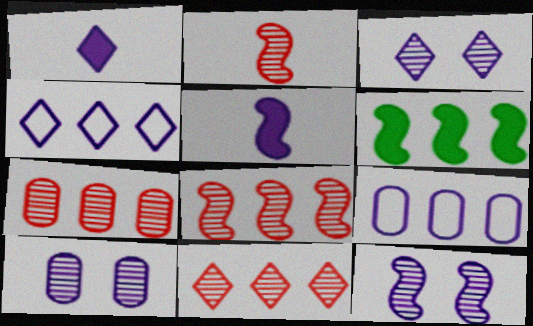[[1, 3, 4], 
[1, 9, 12], 
[3, 5, 9], 
[3, 10, 12], 
[4, 5, 10], 
[4, 6, 7], 
[6, 9, 11], 
[7, 8, 11]]